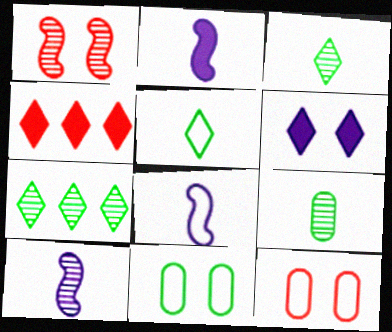[[1, 6, 11], 
[2, 7, 12], 
[2, 8, 10], 
[4, 10, 11]]